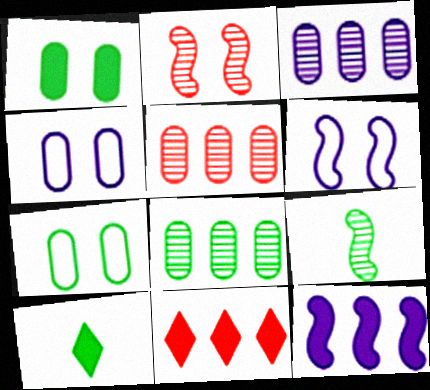[[3, 5, 8], 
[4, 9, 11], 
[5, 6, 10]]